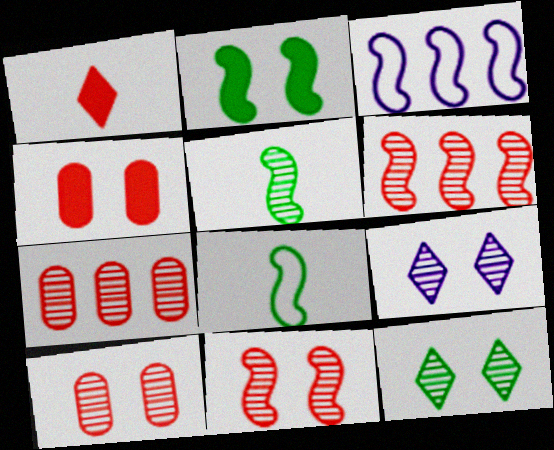[[5, 7, 9]]